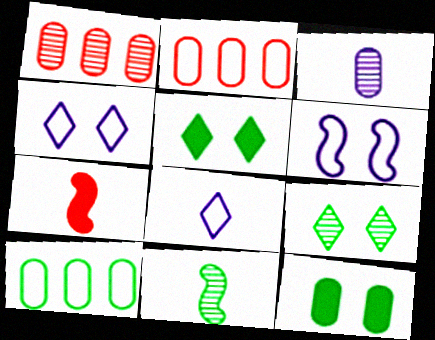[[2, 3, 12], 
[5, 10, 11]]